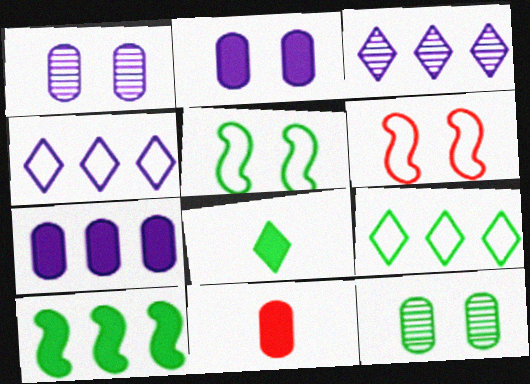[[3, 5, 11]]